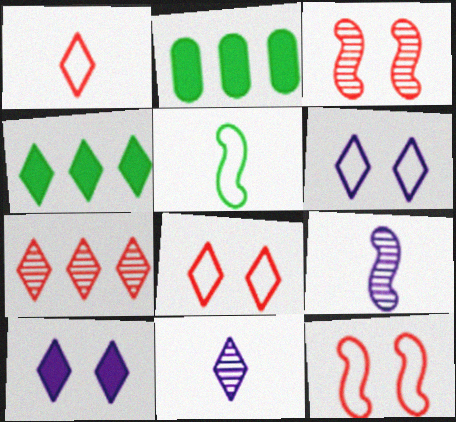[[2, 8, 9], 
[2, 11, 12], 
[4, 8, 11]]